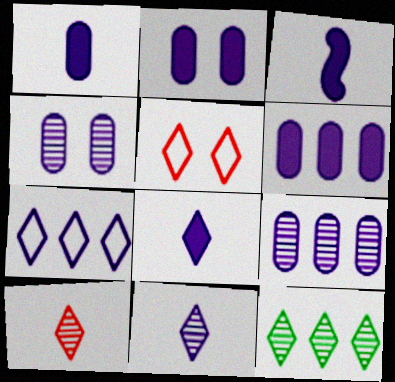[[1, 2, 6], 
[1, 3, 8], 
[3, 4, 7], 
[5, 8, 12]]